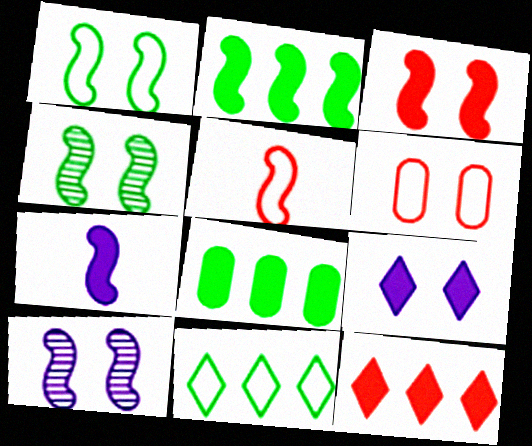[[1, 3, 10], 
[2, 3, 7], 
[2, 5, 10], 
[4, 6, 9]]